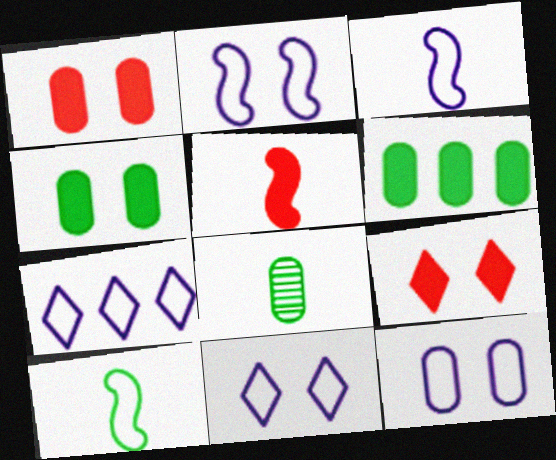[[2, 11, 12], 
[3, 7, 12]]